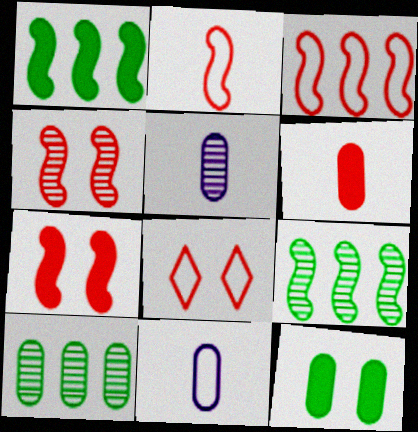[[1, 5, 8]]